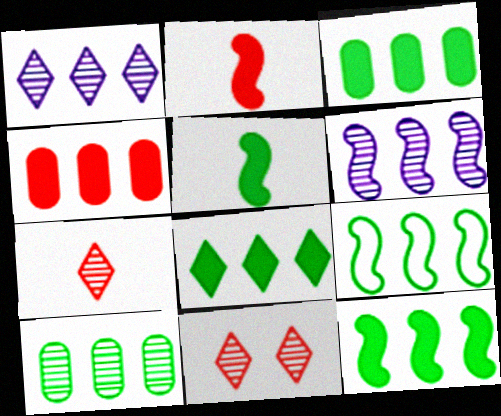[[1, 4, 9], 
[3, 8, 12], 
[8, 9, 10]]